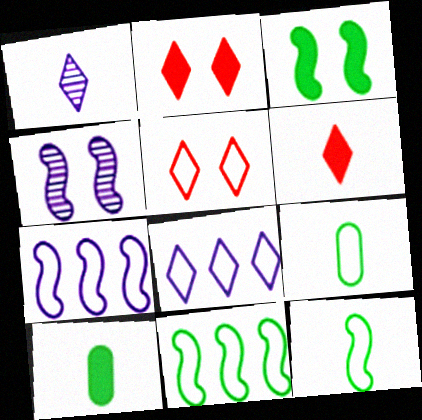[[5, 7, 9]]